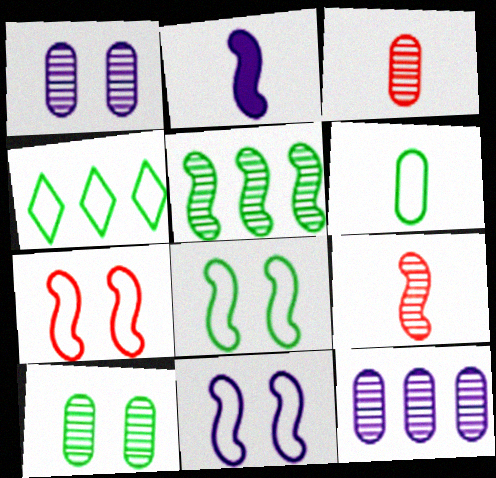[[2, 5, 7], 
[3, 10, 12], 
[4, 6, 8], 
[7, 8, 11]]